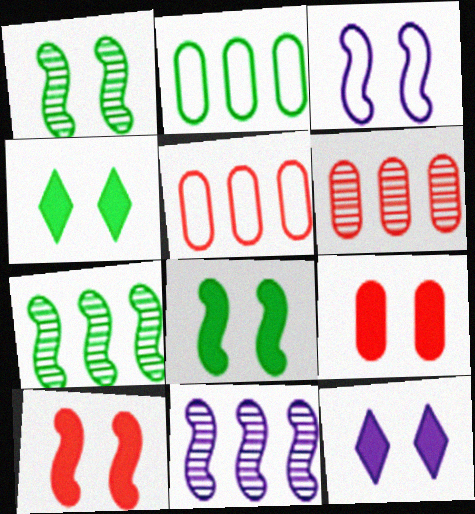[[1, 3, 10], 
[8, 9, 12]]